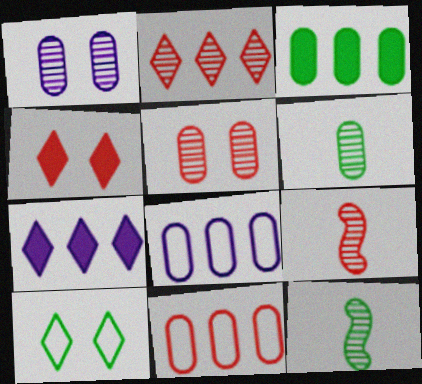[[1, 2, 12], 
[2, 5, 9], 
[3, 10, 12], 
[4, 8, 12], 
[4, 9, 11]]